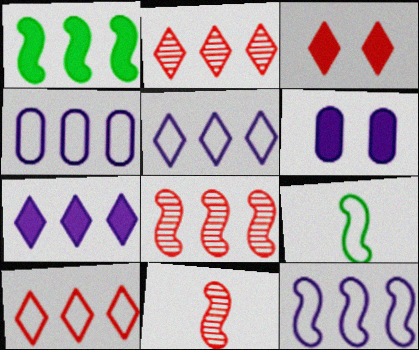[[1, 2, 4], 
[1, 8, 12], 
[2, 6, 9], 
[4, 5, 12]]